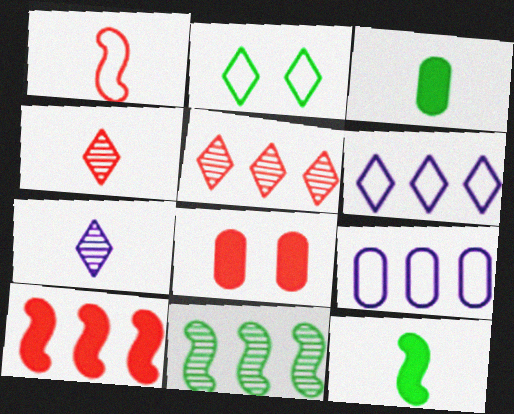[[1, 2, 9], 
[1, 3, 7], 
[1, 5, 8], 
[2, 3, 11]]